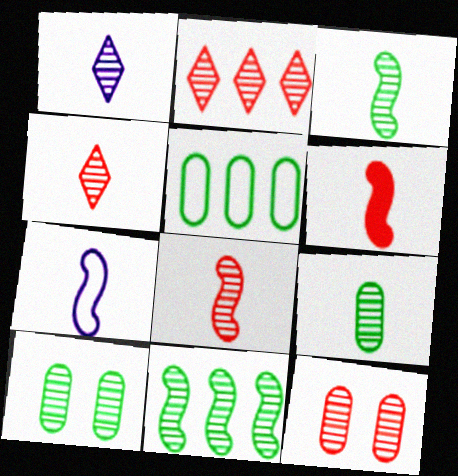[[1, 8, 9], 
[1, 11, 12], 
[2, 8, 12], 
[3, 6, 7]]